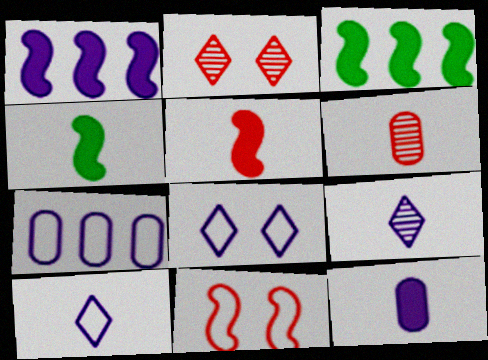[[2, 4, 7], 
[3, 6, 8], 
[4, 6, 10]]